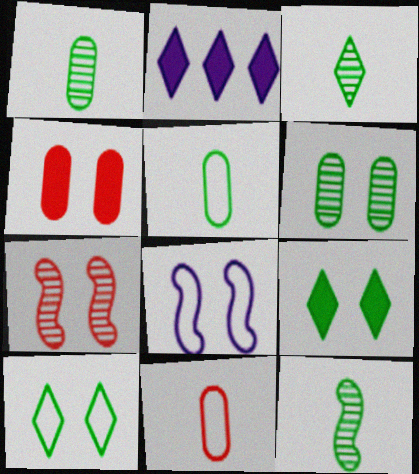[[1, 3, 12], 
[2, 5, 7]]